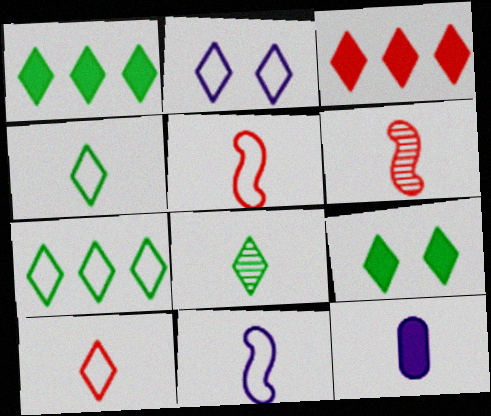[[2, 3, 8], 
[2, 7, 10], 
[4, 6, 12], 
[5, 8, 12], 
[7, 8, 9]]